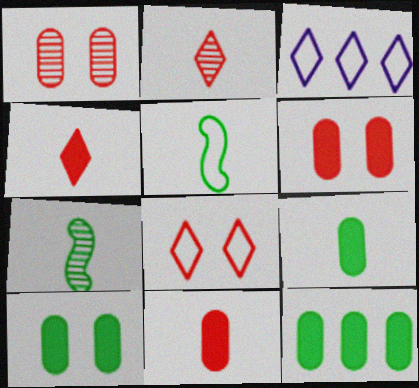[[3, 6, 7], 
[9, 10, 12]]